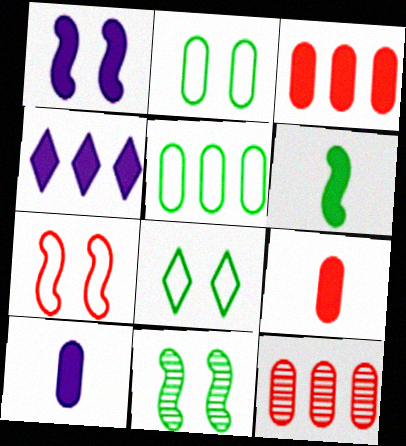[[1, 4, 10], 
[1, 7, 11], 
[2, 10, 12]]